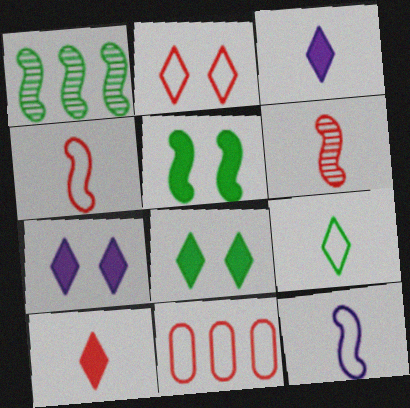[[2, 4, 11]]